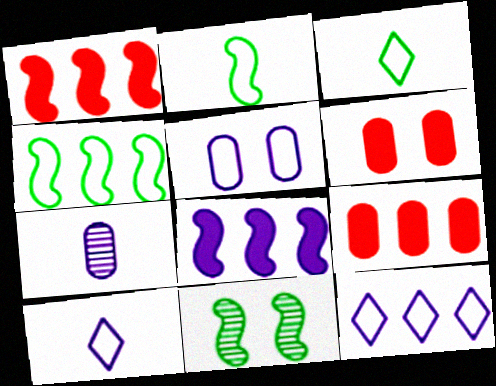[[9, 10, 11]]